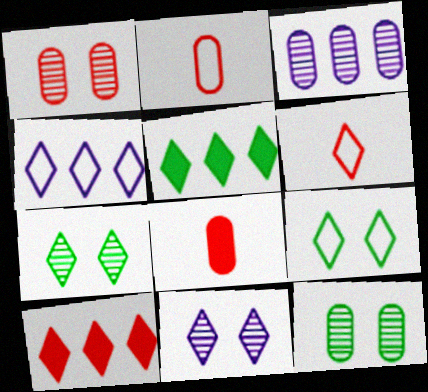[[4, 6, 9], 
[5, 6, 11]]